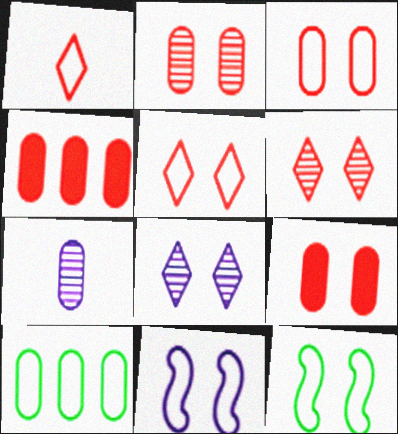[[1, 10, 11], 
[2, 3, 9], 
[7, 9, 10], 
[8, 9, 12]]